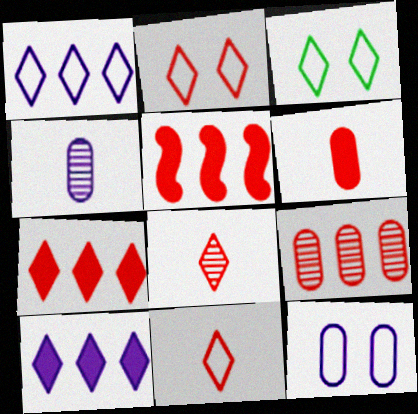[[1, 3, 11], 
[2, 7, 8], 
[3, 4, 5], 
[3, 8, 10]]